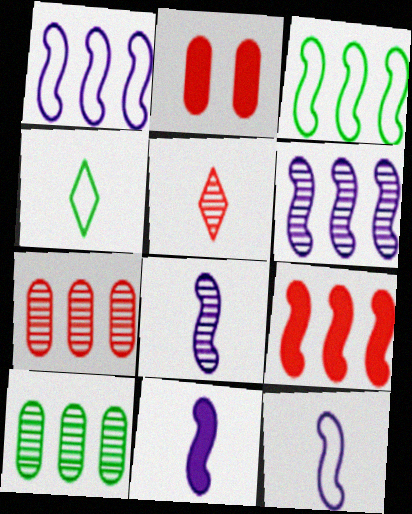[[2, 4, 6], 
[3, 6, 9], 
[8, 11, 12]]